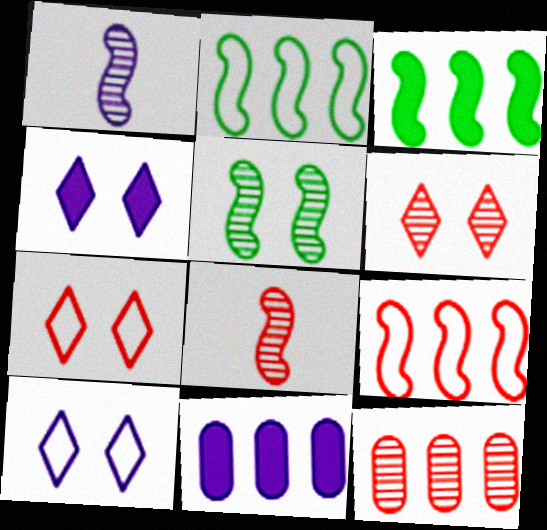[[1, 10, 11], 
[6, 8, 12]]